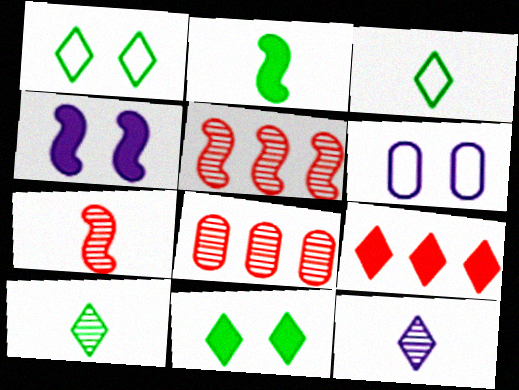[[1, 9, 12], 
[3, 4, 8]]